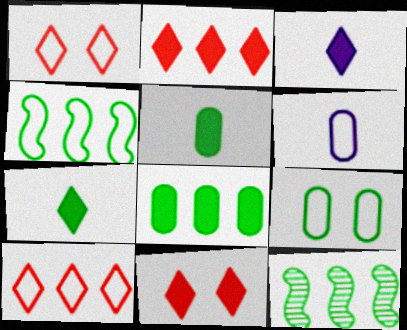[[1, 4, 6], 
[6, 11, 12], 
[7, 9, 12]]